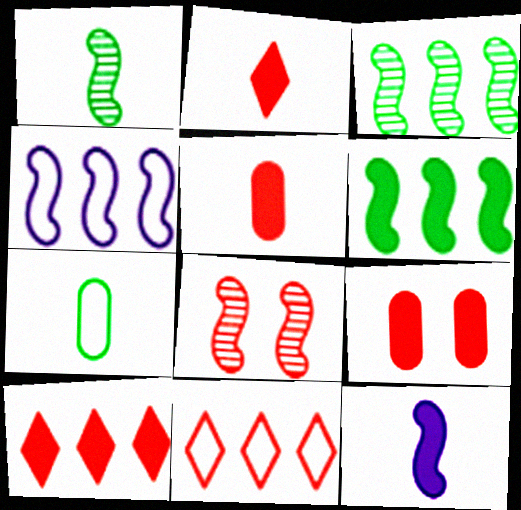[[5, 8, 11]]